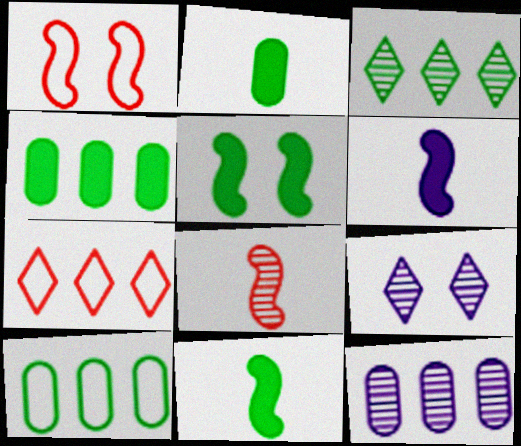[]